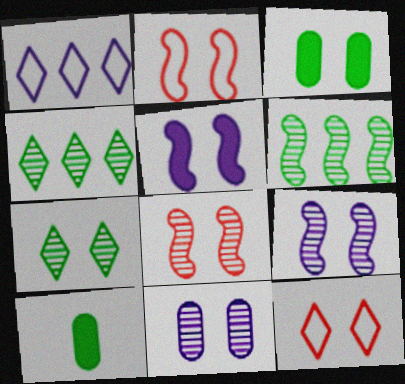[[1, 8, 10], 
[3, 9, 12], 
[7, 8, 11]]